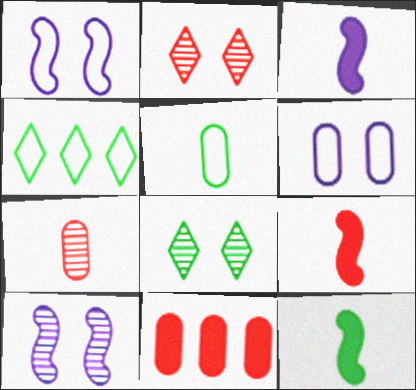[[3, 9, 12]]